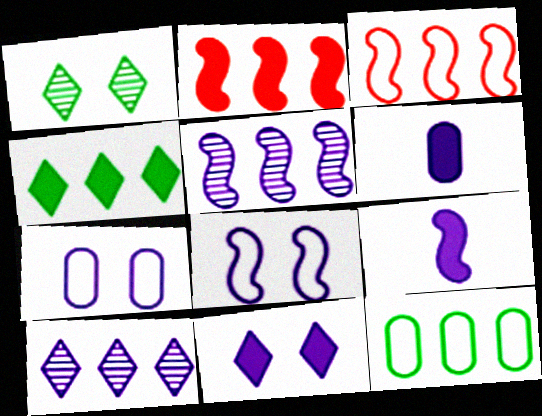[[1, 3, 6], 
[2, 10, 12], 
[5, 8, 9], 
[6, 8, 10], 
[7, 9, 10]]